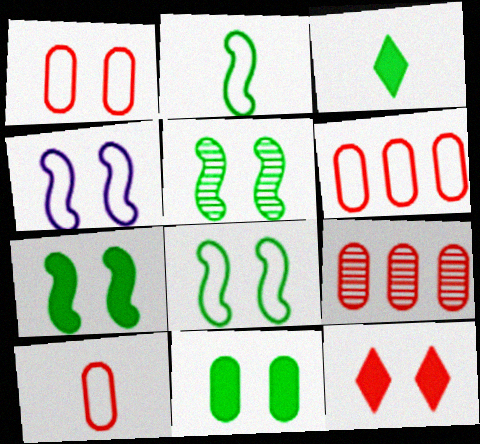[[1, 6, 10], 
[3, 4, 9], 
[5, 7, 8]]